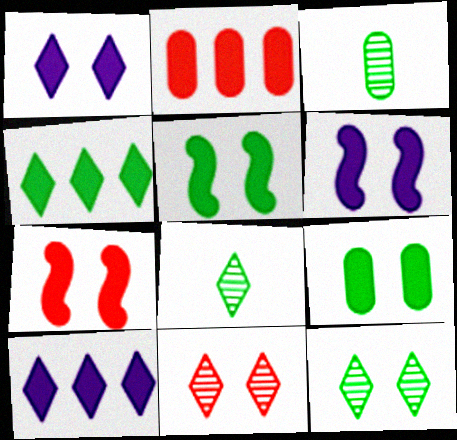[[1, 7, 9], 
[5, 6, 7]]